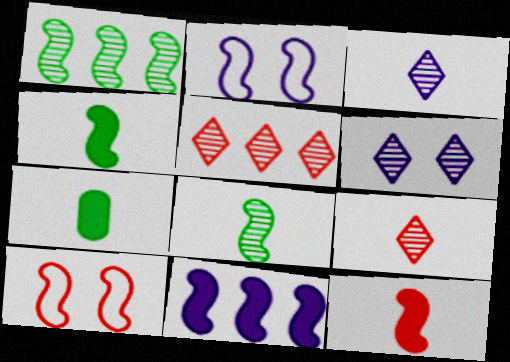[[1, 2, 12], 
[2, 5, 7], 
[8, 10, 11]]